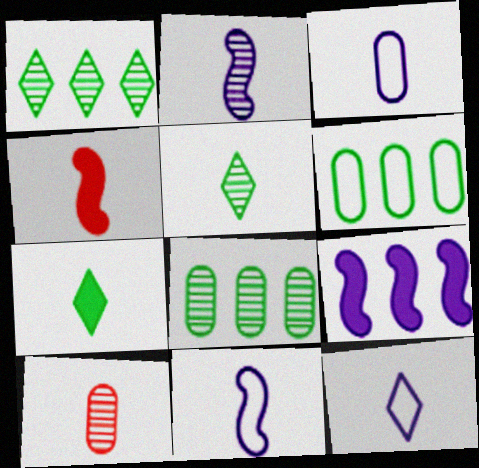[[2, 5, 10], 
[3, 4, 5], 
[3, 11, 12], 
[7, 10, 11]]